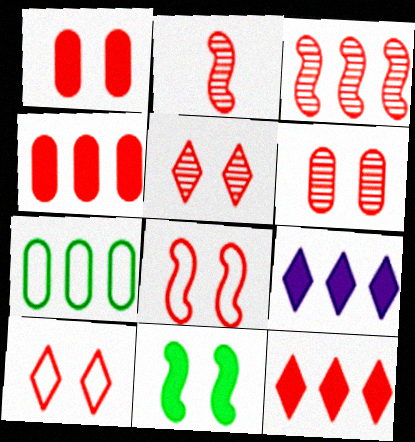[[1, 5, 8], 
[2, 4, 10], 
[3, 7, 9]]